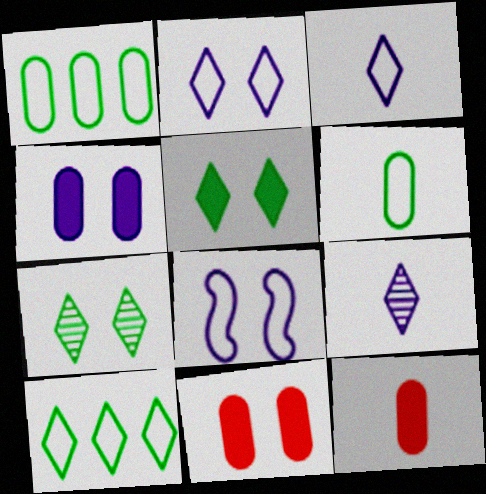[[7, 8, 11]]